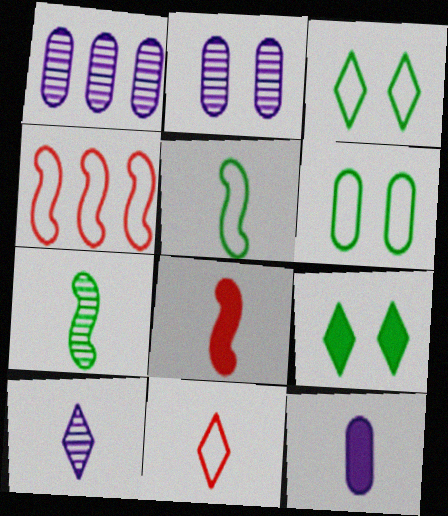[[1, 3, 8], 
[7, 11, 12]]